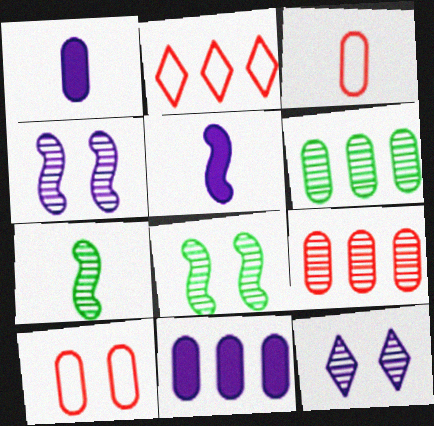[[1, 2, 8], 
[1, 6, 10], 
[7, 9, 12]]